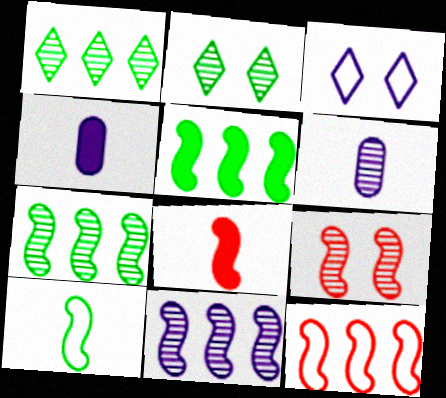[[1, 6, 9], 
[2, 4, 12], 
[3, 4, 11], 
[5, 11, 12], 
[8, 9, 12]]